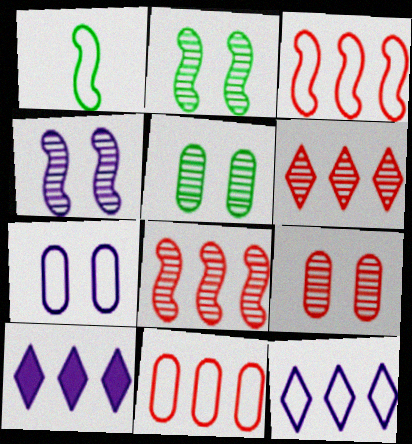[[1, 9, 10]]